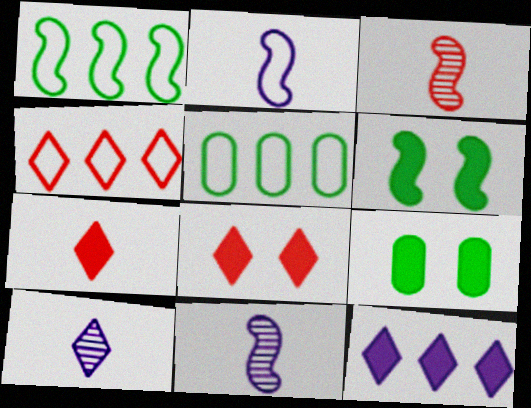[[4, 9, 11], 
[5, 8, 11]]